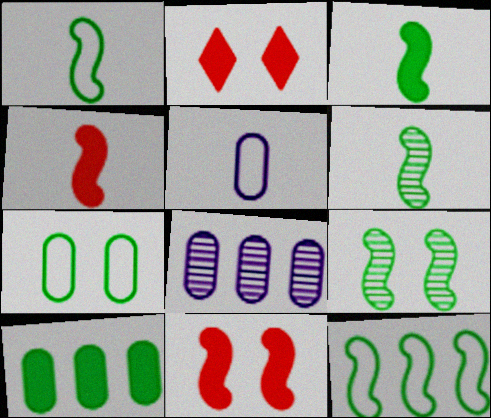[[1, 2, 8], 
[1, 3, 6], 
[3, 9, 12]]